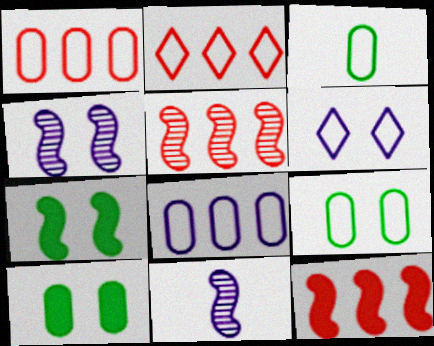[[2, 10, 11]]